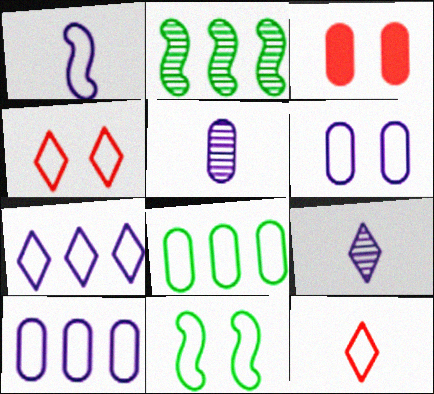[[1, 4, 8], 
[1, 6, 7], 
[3, 5, 8], 
[4, 6, 11], 
[10, 11, 12]]